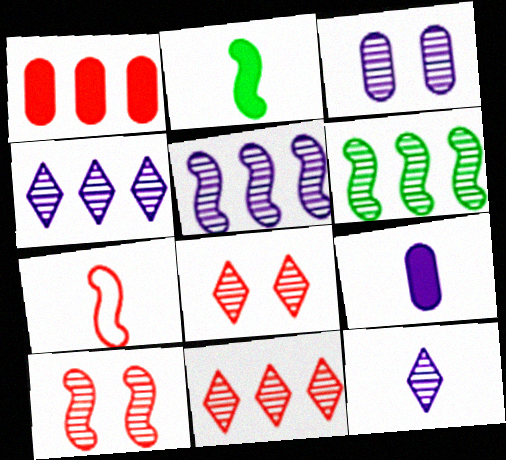[[1, 7, 8], 
[3, 5, 12]]